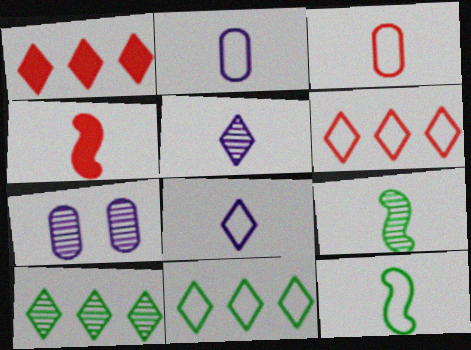[[1, 7, 12], 
[3, 8, 12], 
[4, 7, 11]]